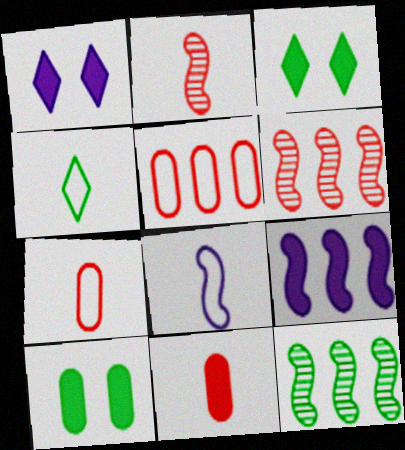[[1, 7, 12], 
[3, 9, 11], 
[4, 7, 8], 
[4, 10, 12]]